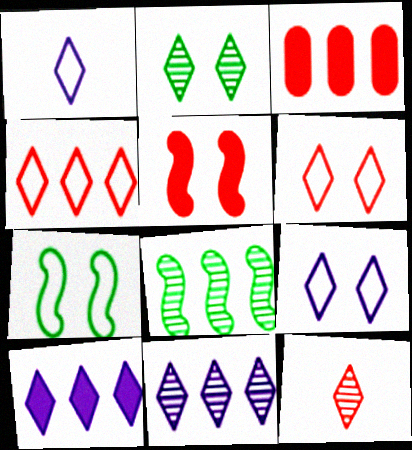[[2, 11, 12]]